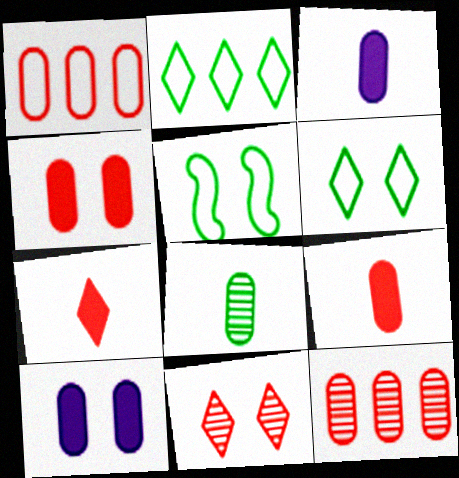[[1, 8, 10], 
[5, 10, 11]]